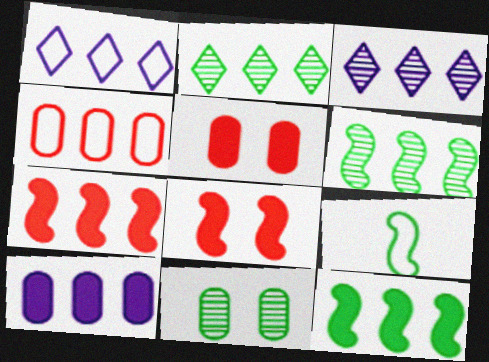[[3, 4, 12], 
[3, 5, 9]]